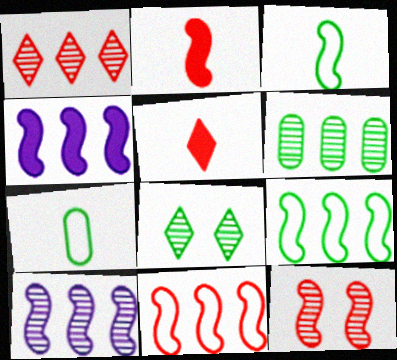[[1, 6, 10], 
[2, 11, 12], 
[3, 4, 12]]